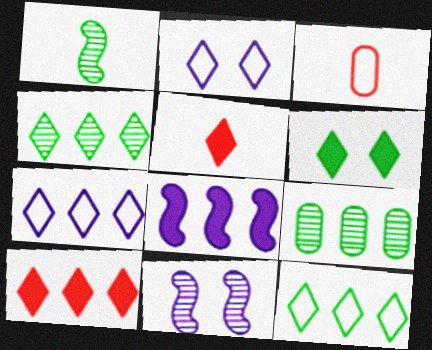[[2, 4, 5], 
[4, 7, 10]]